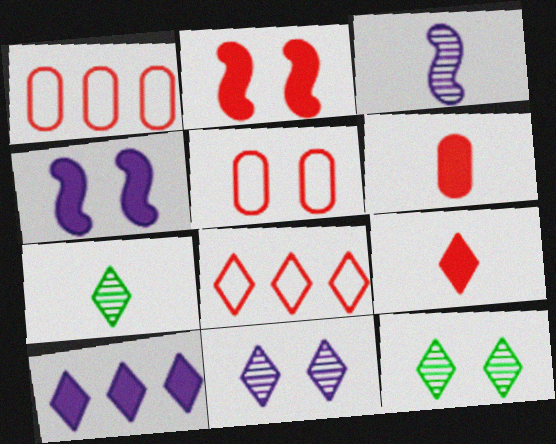[[1, 4, 7], 
[4, 5, 12]]